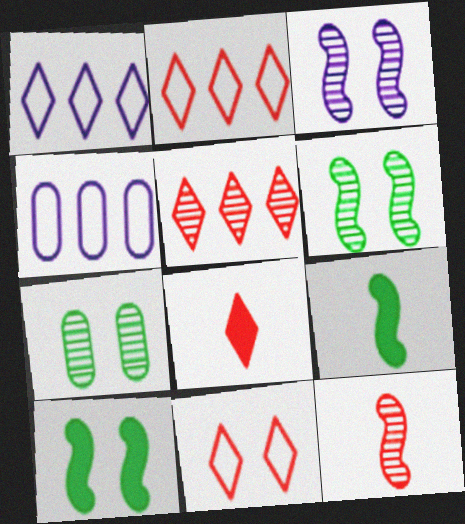[[4, 6, 8], 
[5, 8, 11]]